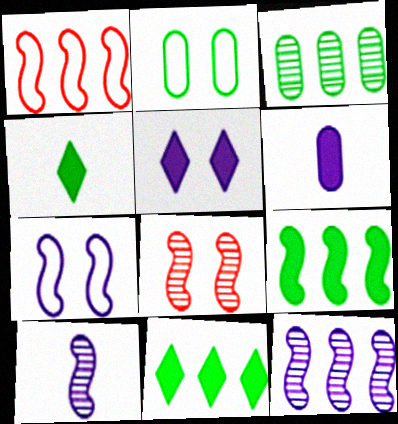[[1, 9, 12], 
[2, 5, 8]]